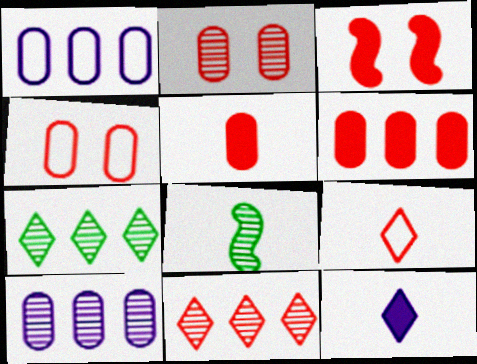[]